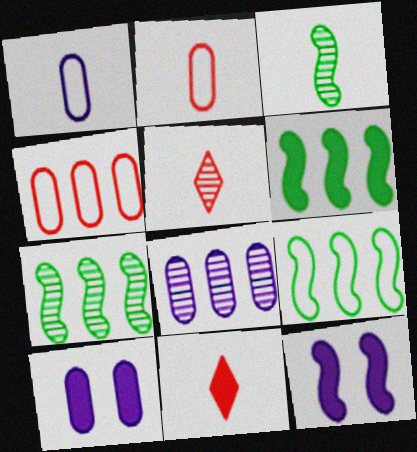[[1, 3, 11], 
[1, 8, 10], 
[5, 9, 10], 
[6, 7, 9], 
[6, 10, 11]]